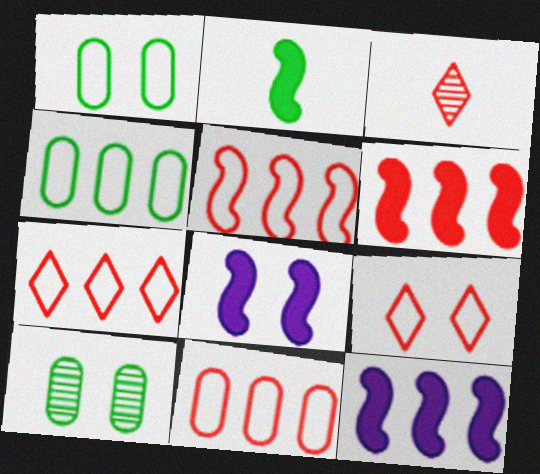[[1, 3, 12], 
[2, 6, 8], 
[3, 4, 8], 
[5, 7, 11], 
[8, 9, 10]]